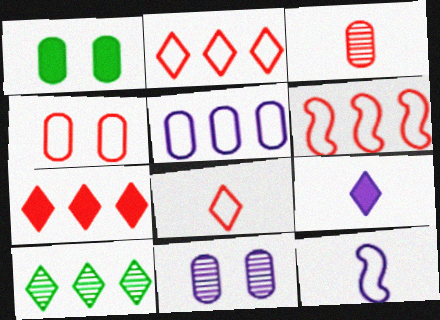[[1, 3, 5], 
[1, 4, 11], 
[4, 6, 8]]